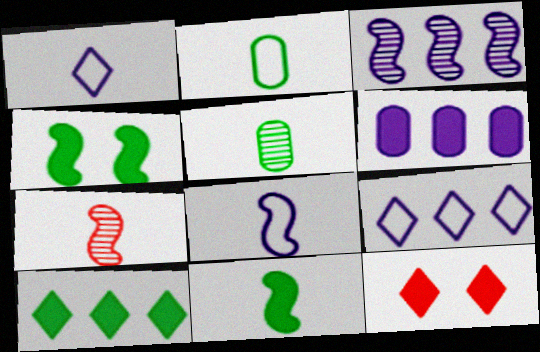[[2, 3, 12], 
[3, 6, 9], 
[6, 11, 12], 
[7, 8, 11]]